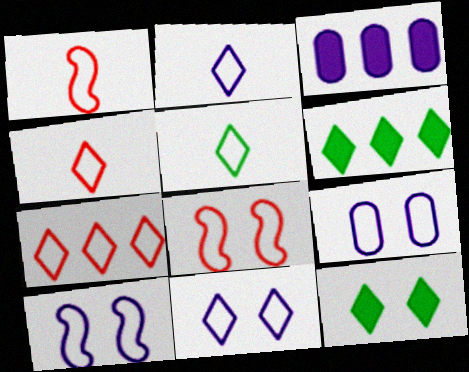[[2, 4, 5], 
[5, 7, 11], 
[9, 10, 11]]